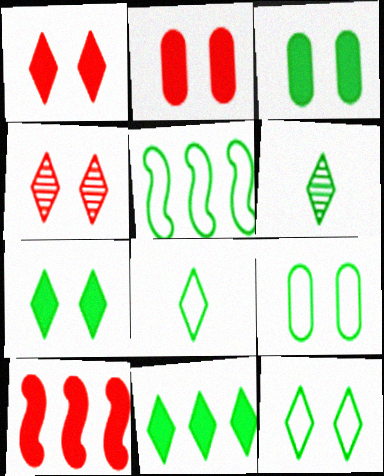[[3, 5, 6], 
[5, 8, 9], 
[6, 11, 12]]